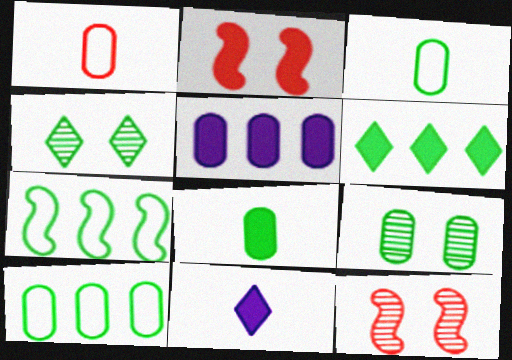[[1, 5, 9], 
[4, 7, 8], 
[8, 9, 10], 
[10, 11, 12]]